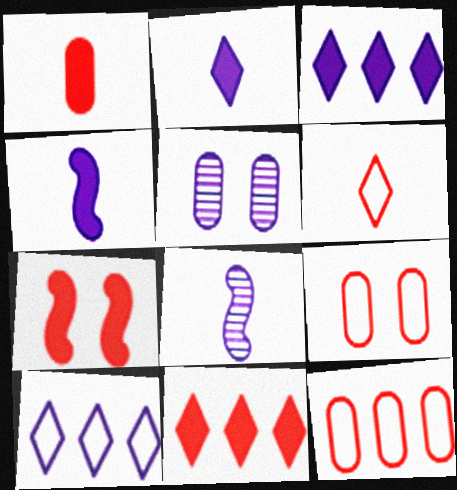[[1, 7, 11], 
[4, 5, 10]]